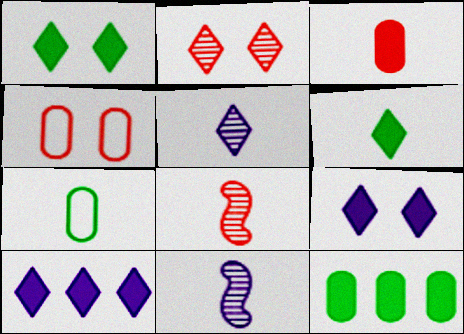[]